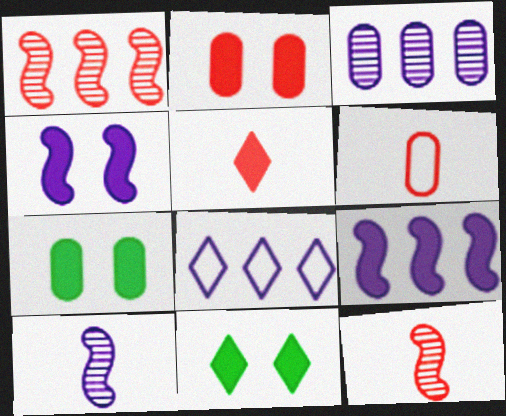[[2, 4, 11], 
[3, 6, 7], 
[3, 8, 9], 
[5, 6, 12], 
[5, 7, 9], 
[7, 8, 12]]